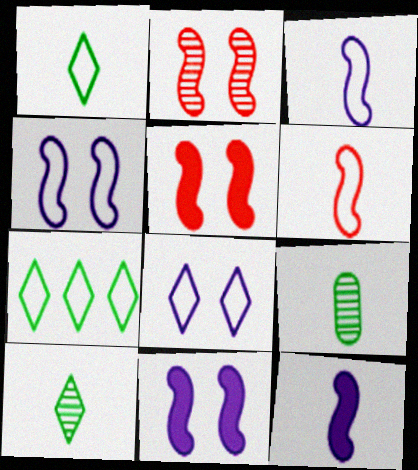[]